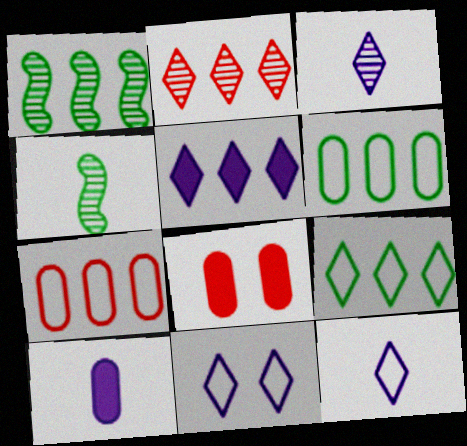[[1, 5, 7], 
[1, 8, 12], 
[2, 5, 9], 
[3, 5, 11]]